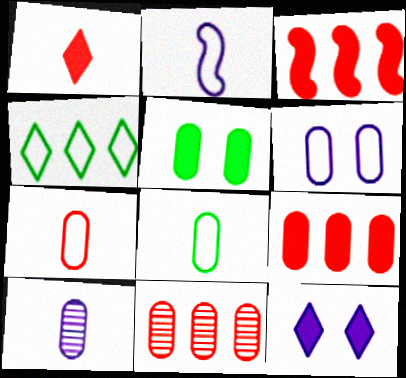[]